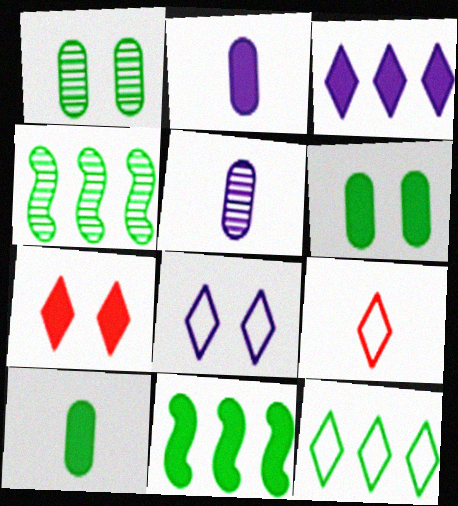[[2, 7, 11], 
[8, 9, 12]]